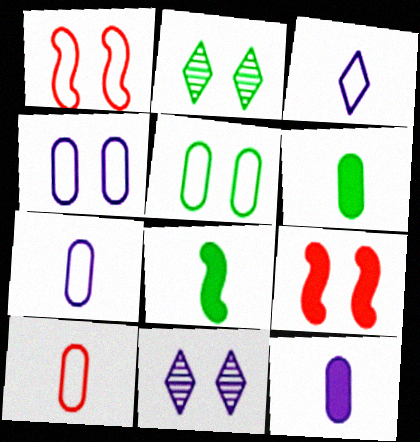[[2, 4, 9], 
[5, 9, 11]]